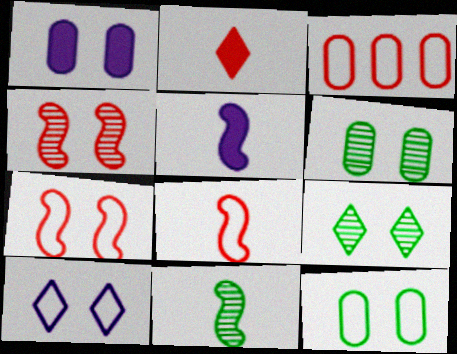[[1, 7, 9], 
[2, 3, 4], 
[3, 5, 9], 
[5, 8, 11], 
[7, 10, 12]]